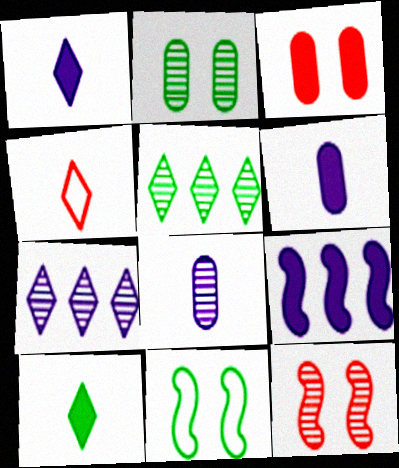[[2, 4, 9], 
[3, 9, 10], 
[5, 8, 12]]